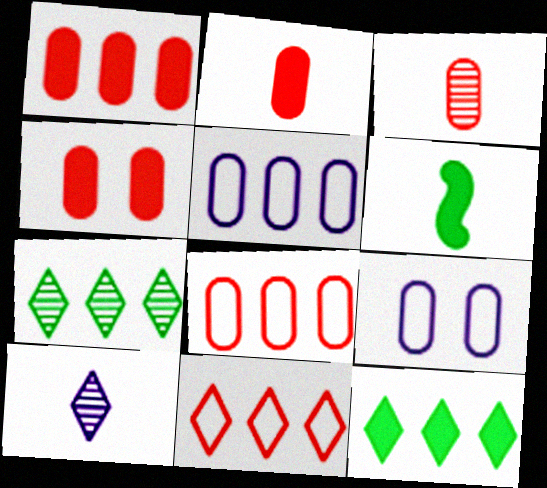[[1, 2, 4], 
[3, 4, 8]]